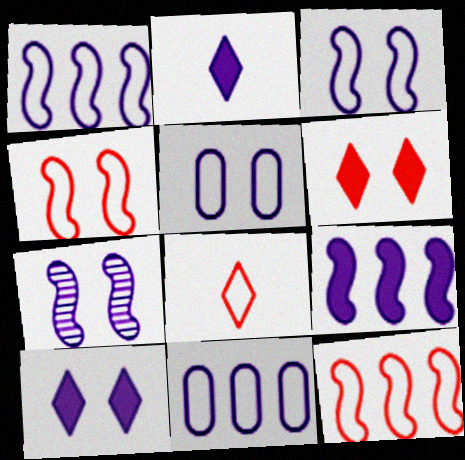[[2, 7, 11], 
[5, 7, 10]]